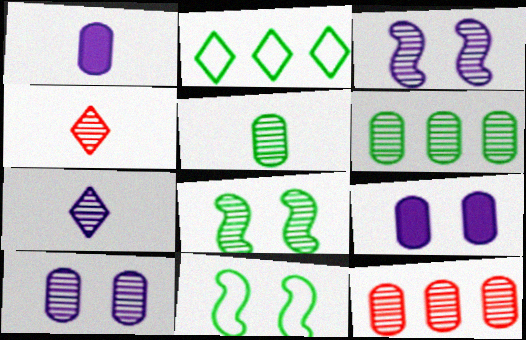[[3, 4, 6], 
[5, 10, 12], 
[7, 8, 12]]